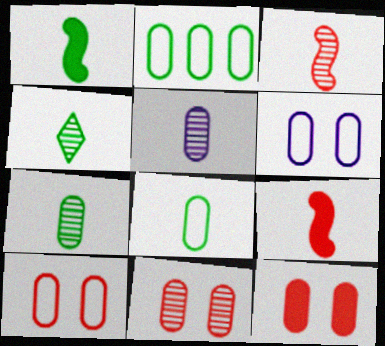[[1, 4, 8], 
[2, 5, 12], 
[3, 4, 5], 
[10, 11, 12]]